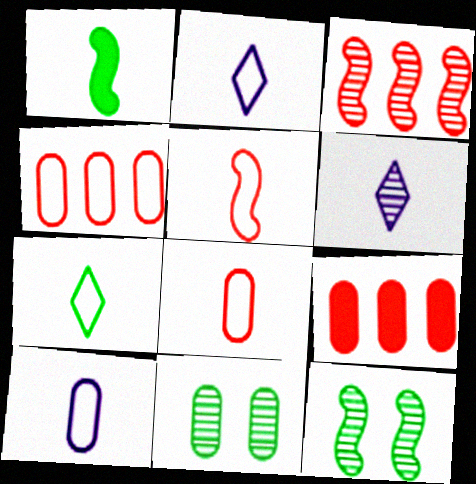[[1, 6, 8], 
[2, 9, 12], 
[3, 6, 11], 
[5, 7, 10], 
[9, 10, 11]]